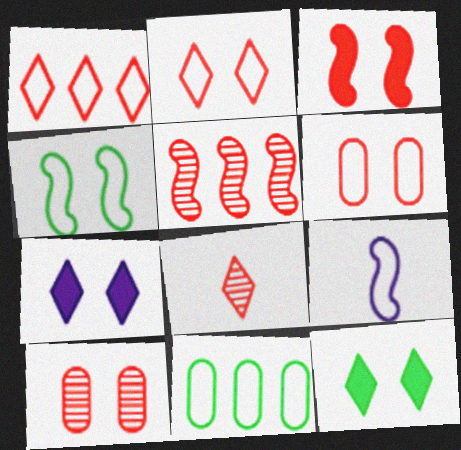[[2, 3, 10], 
[2, 9, 11], 
[4, 7, 10], 
[5, 8, 10]]